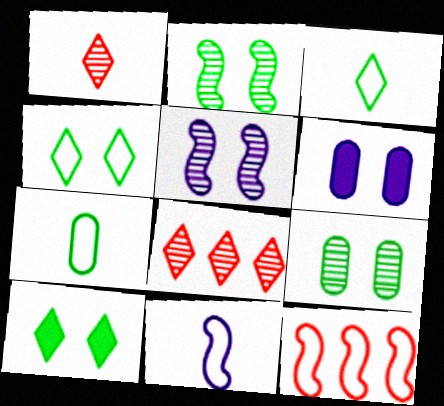[]